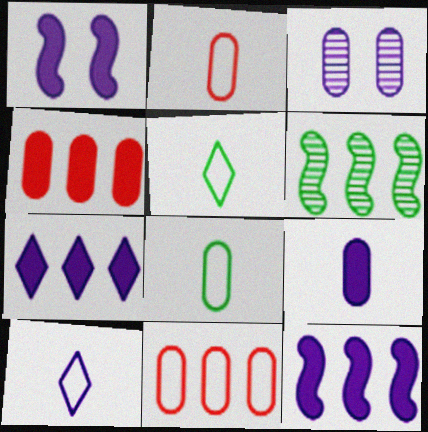[[1, 7, 9], 
[3, 4, 8], 
[3, 10, 12], 
[6, 7, 11]]